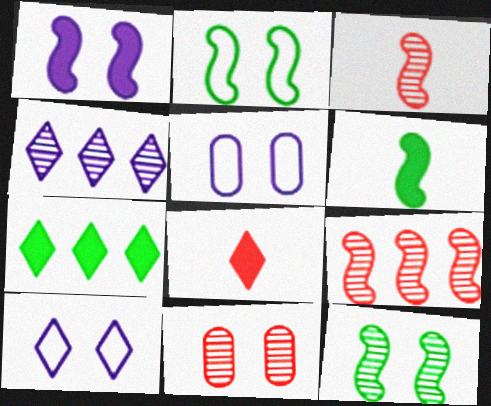[[3, 5, 7]]